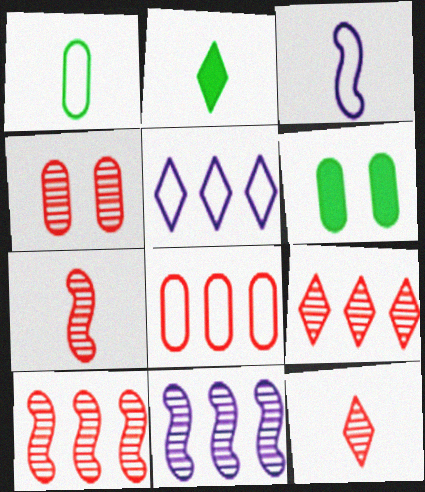[[3, 6, 9], 
[4, 7, 9], 
[4, 10, 12], 
[5, 6, 7]]